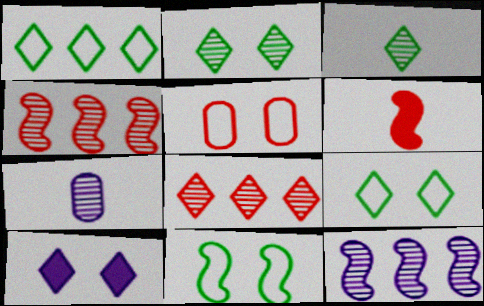[[2, 4, 7], 
[5, 6, 8], 
[6, 11, 12]]